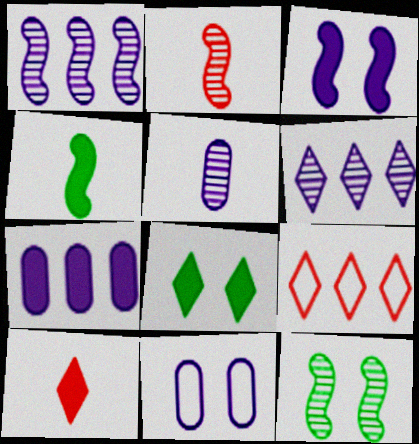[[1, 2, 12], 
[5, 7, 11]]